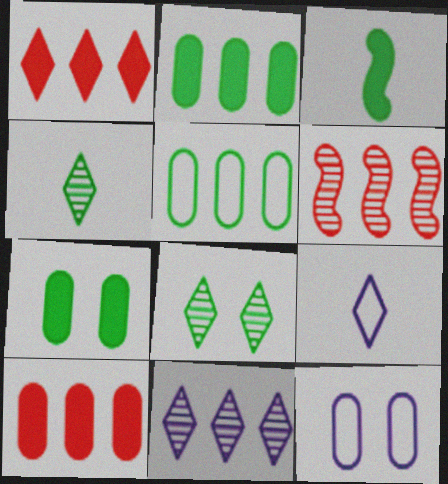[[1, 8, 9], 
[3, 5, 8], 
[6, 7, 9]]